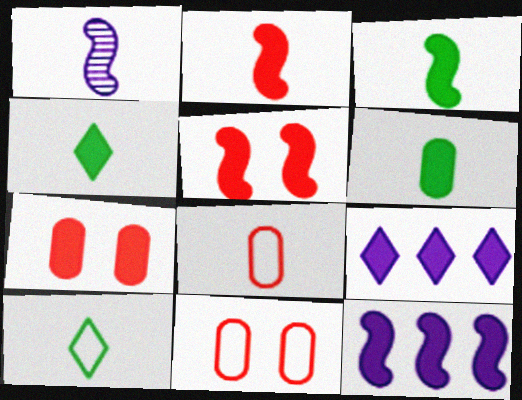[[1, 4, 8], 
[3, 4, 6], 
[3, 5, 12], 
[3, 7, 9], 
[4, 7, 12], 
[5, 6, 9]]